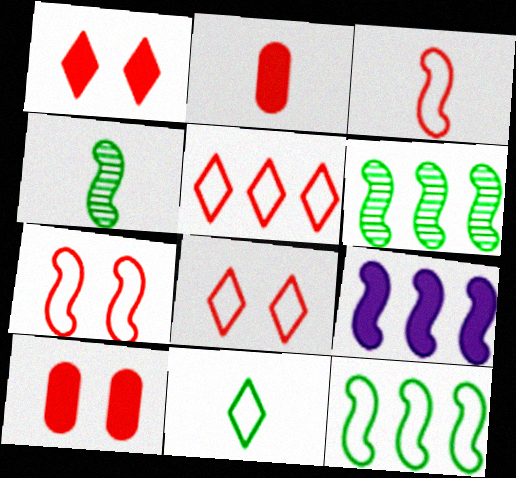[[4, 7, 9]]